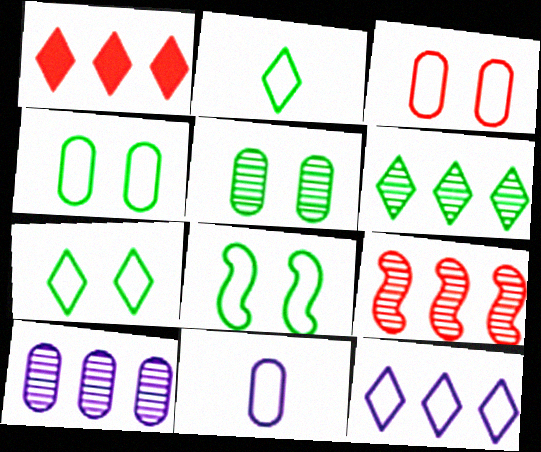[[1, 6, 12], 
[4, 7, 8], 
[6, 9, 10]]